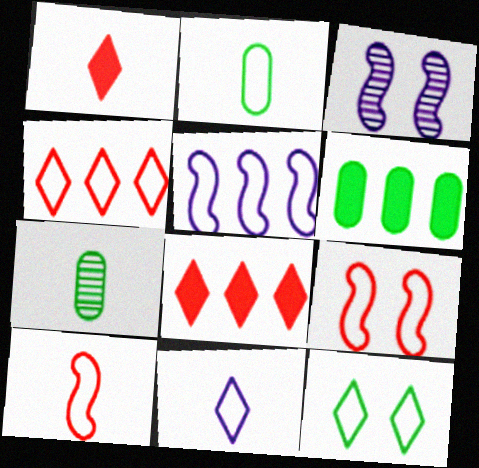[[2, 3, 8], 
[2, 10, 11], 
[4, 11, 12]]